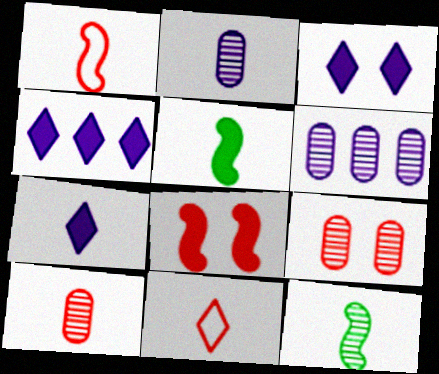[[2, 5, 11], 
[3, 4, 7]]